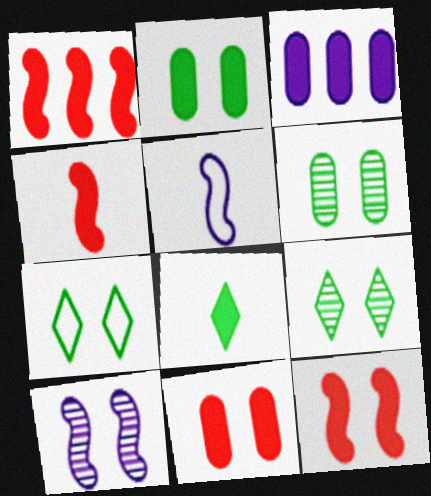[[1, 4, 12], 
[3, 8, 12], 
[7, 10, 11]]